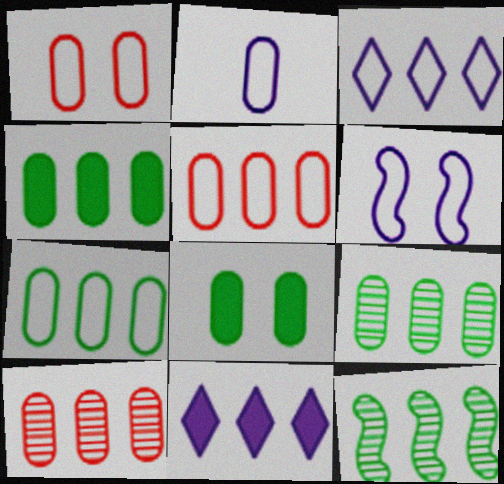[[1, 2, 7], 
[2, 3, 6], 
[2, 8, 10], 
[4, 7, 9], 
[5, 11, 12]]